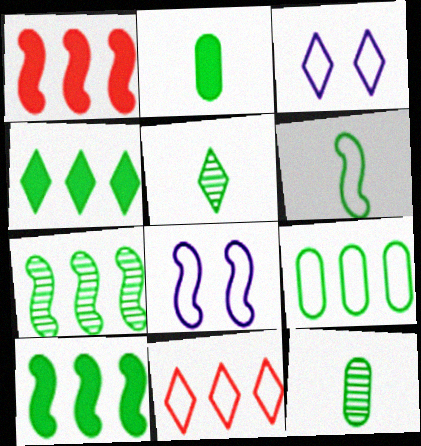[[1, 3, 12], 
[2, 5, 6], 
[4, 7, 9]]